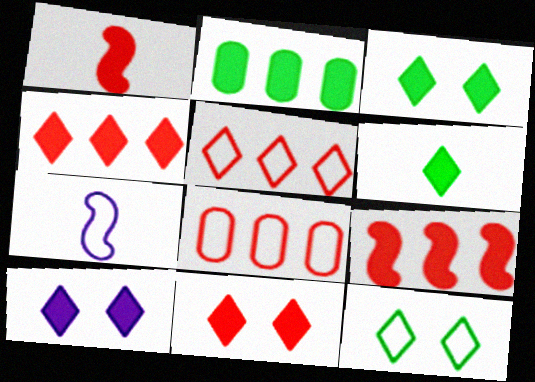[[1, 2, 10], 
[3, 10, 11], 
[4, 6, 10], 
[7, 8, 12]]